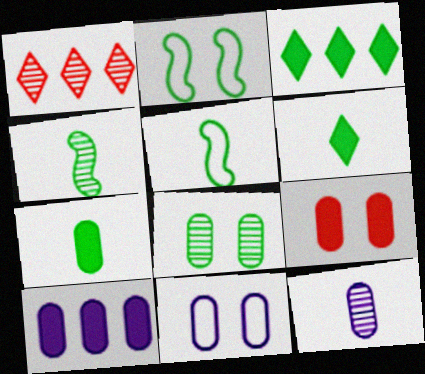[[3, 5, 8], 
[7, 9, 10], 
[8, 9, 11], 
[10, 11, 12]]